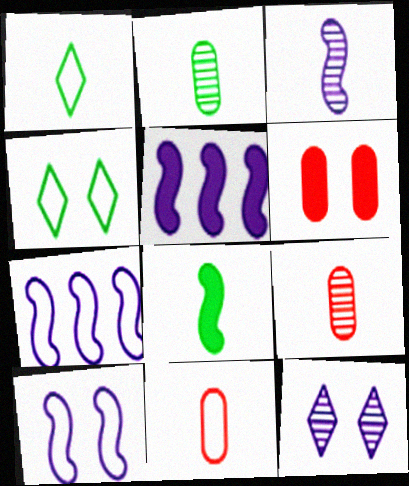[[1, 2, 8], 
[3, 5, 10], 
[4, 5, 9], 
[4, 7, 11]]